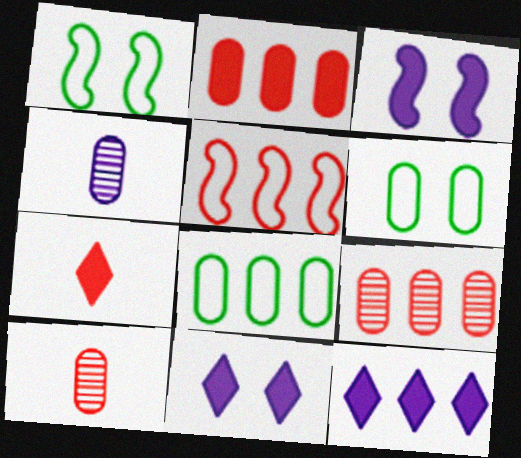[[1, 10, 12], 
[2, 4, 6]]